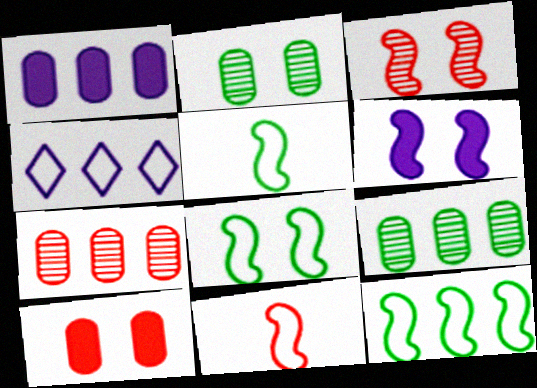[[3, 6, 8], 
[5, 8, 12]]